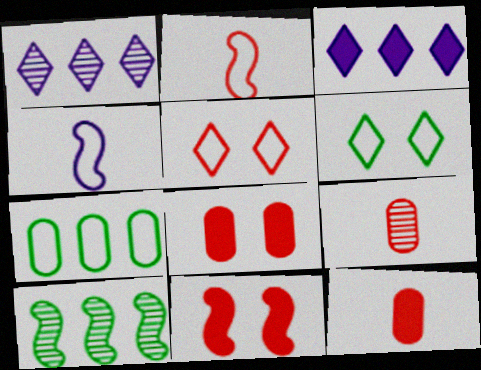[[4, 5, 7], 
[4, 10, 11]]